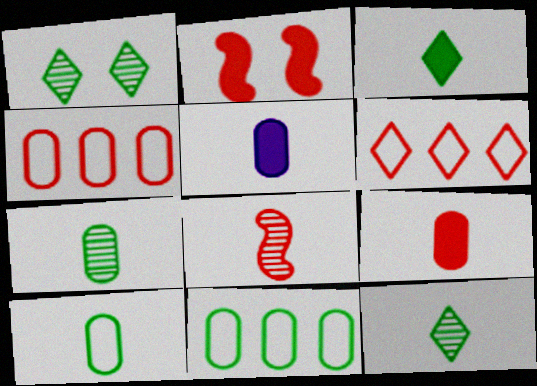[]